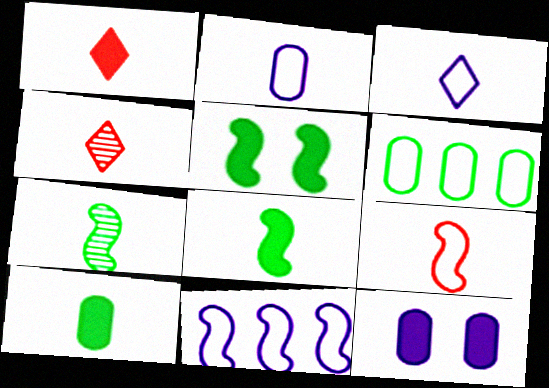[[1, 2, 7], 
[2, 4, 8]]